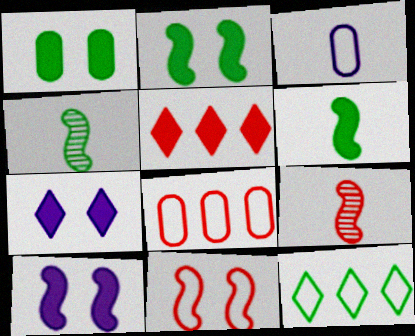[[1, 4, 12], 
[3, 11, 12], 
[4, 7, 8]]